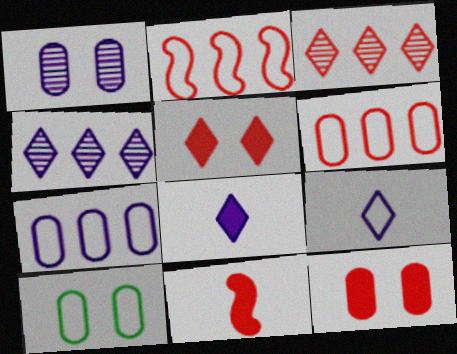[[1, 10, 12], 
[2, 9, 10], 
[4, 10, 11]]